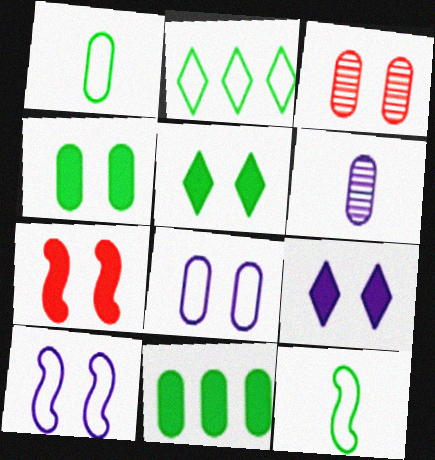[[2, 6, 7], 
[3, 4, 8], 
[3, 5, 10], 
[4, 7, 9]]